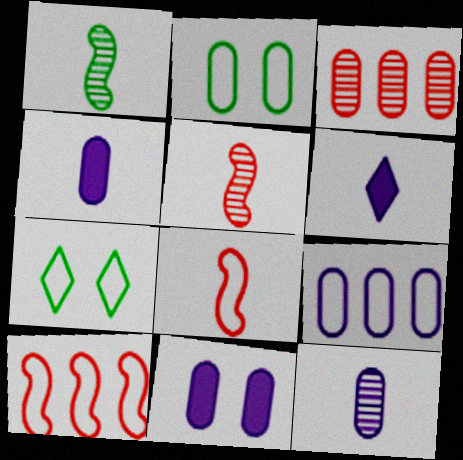[[2, 3, 4], 
[7, 8, 9], 
[9, 11, 12]]